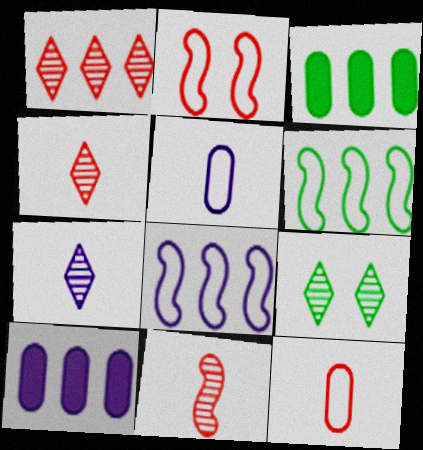[[1, 3, 8], 
[1, 6, 10], 
[1, 7, 9], 
[2, 3, 7]]